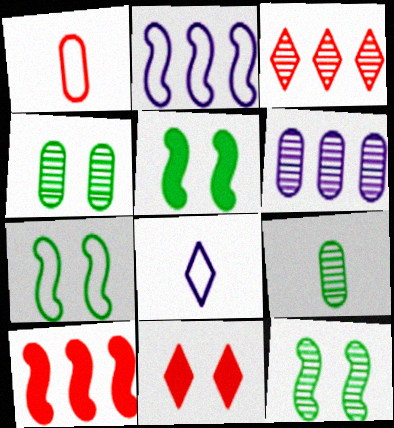[[2, 9, 11], 
[4, 8, 10], 
[5, 7, 12]]